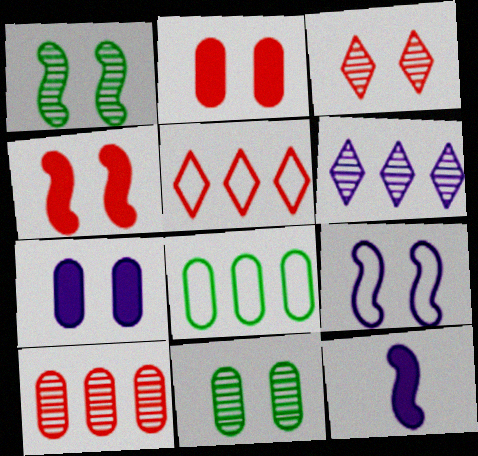[[1, 4, 9], 
[3, 8, 12], 
[5, 11, 12]]